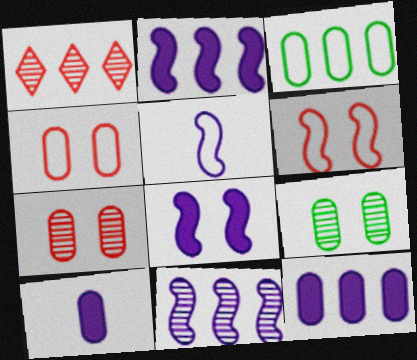[[1, 2, 3], 
[3, 7, 10], 
[5, 8, 11]]